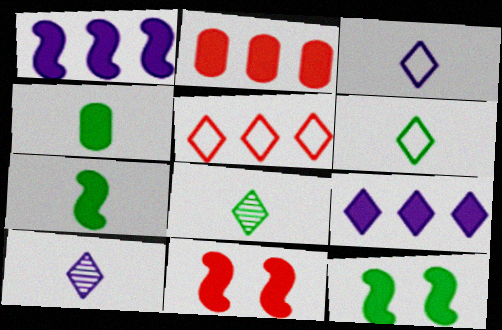[[1, 7, 11], 
[4, 9, 11]]